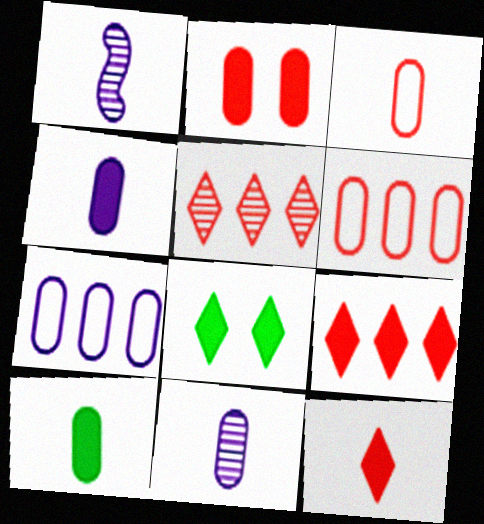[[1, 6, 8], 
[3, 10, 11]]